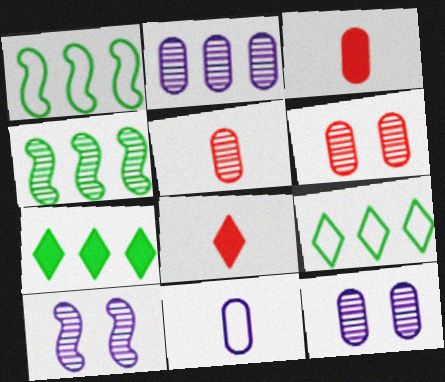[[1, 8, 12], 
[3, 9, 10]]